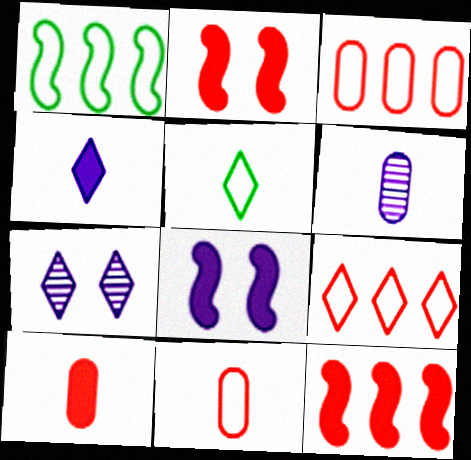[[1, 7, 10]]